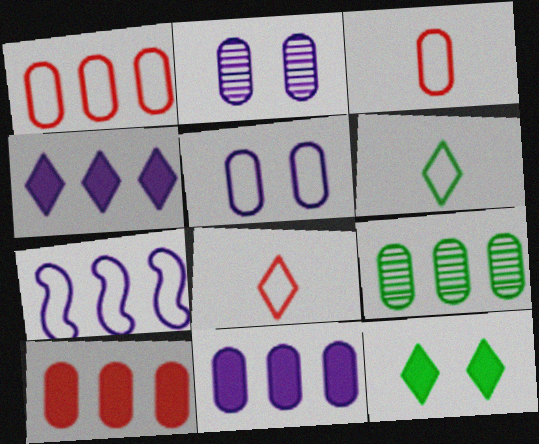[[1, 9, 11]]